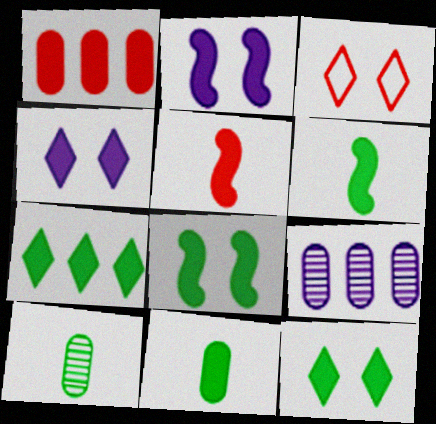[[1, 4, 6], 
[3, 6, 9], 
[7, 8, 11]]